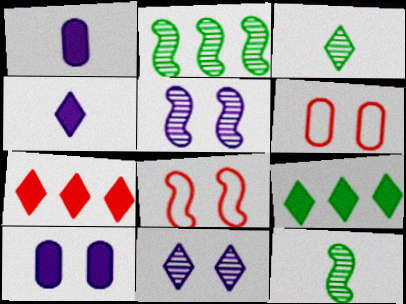[[2, 4, 6]]